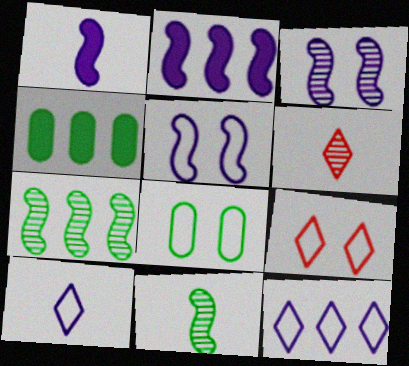[[2, 6, 8], 
[4, 5, 6], 
[5, 8, 9]]